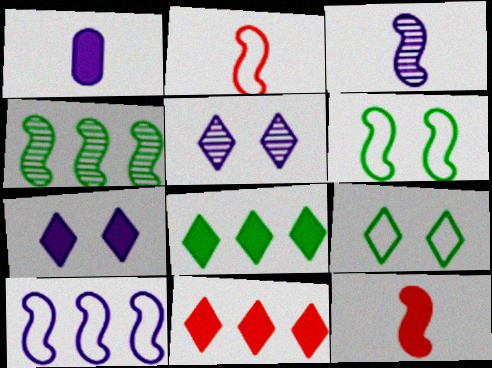[[1, 5, 10], 
[2, 6, 10]]